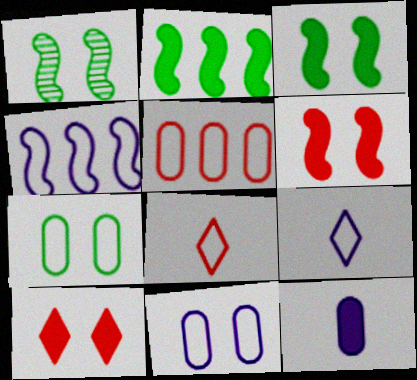[[1, 10, 11], 
[2, 10, 12], 
[4, 7, 8], 
[4, 9, 11]]